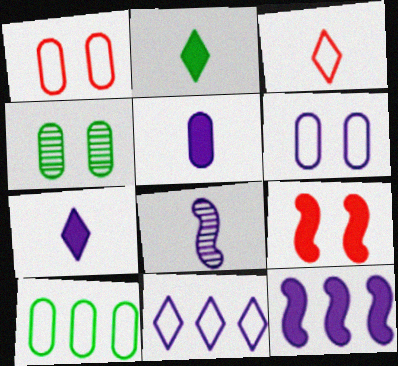[[3, 4, 12]]